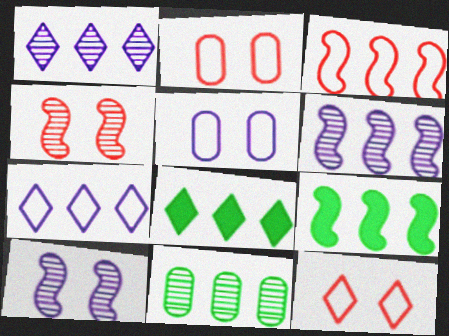[[3, 6, 9]]